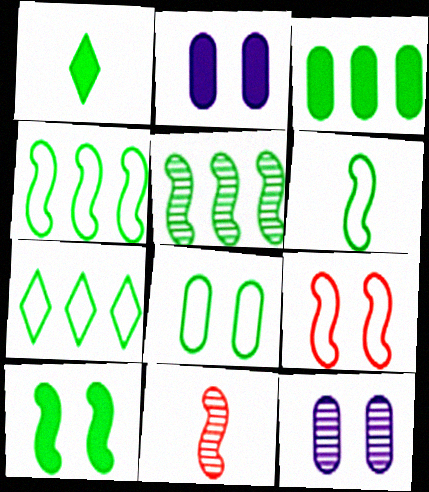[[1, 3, 10], 
[1, 5, 8], 
[2, 7, 11], 
[3, 5, 7], 
[5, 6, 10], 
[6, 7, 8]]